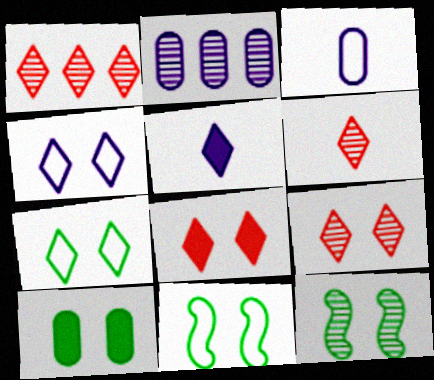[[1, 5, 7], 
[1, 6, 9], 
[2, 6, 12], 
[7, 10, 12]]